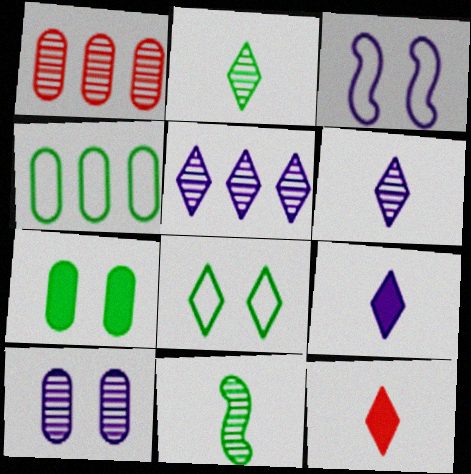[[5, 8, 12]]